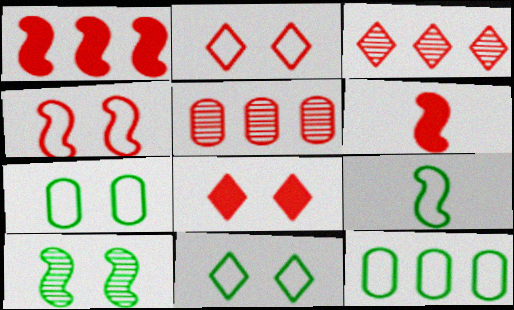[[2, 5, 6], 
[9, 11, 12]]